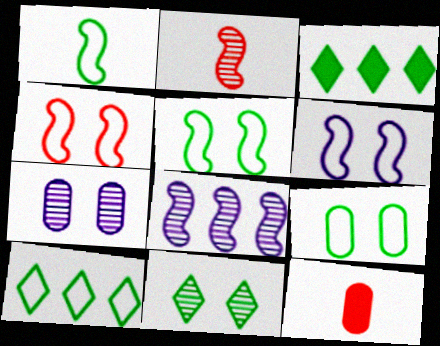[[1, 9, 10], 
[4, 5, 6]]